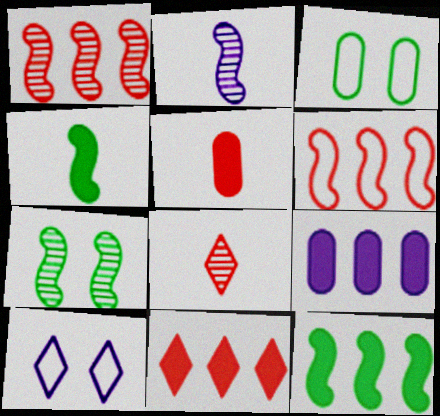[[1, 2, 7], 
[2, 3, 11], 
[2, 9, 10], 
[9, 11, 12]]